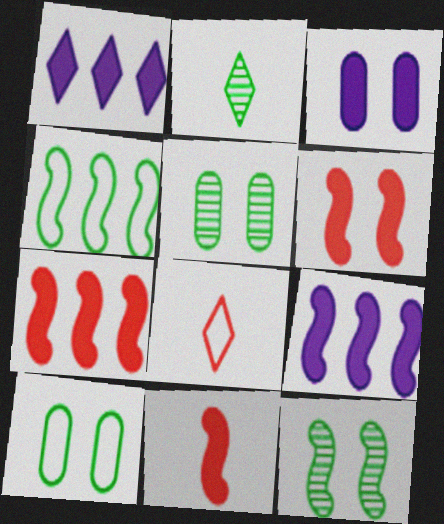[[5, 8, 9], 
[6, 7, 11]]